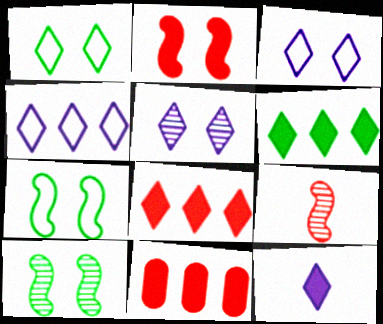[[4, 5, 12]]